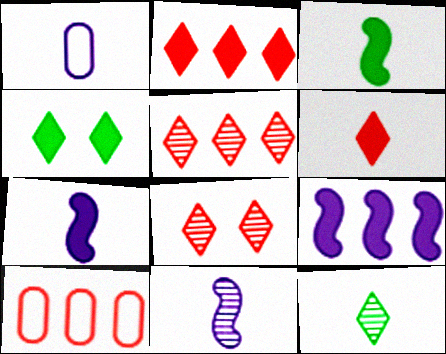[[4, 10, 11]]